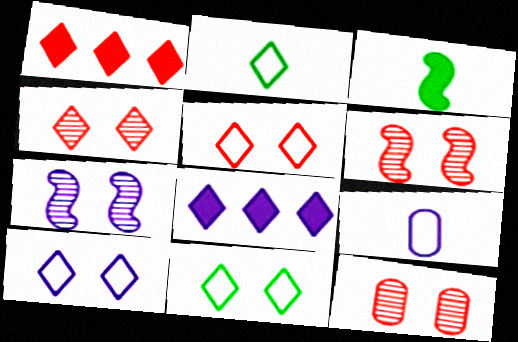[[2, 4, 8], 
[4, 6, 12], 
[5, 10, 11], 
[7, 8, 9]]